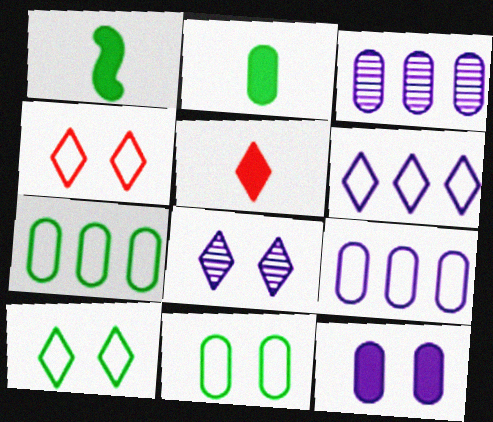[[1, 3, 4]]